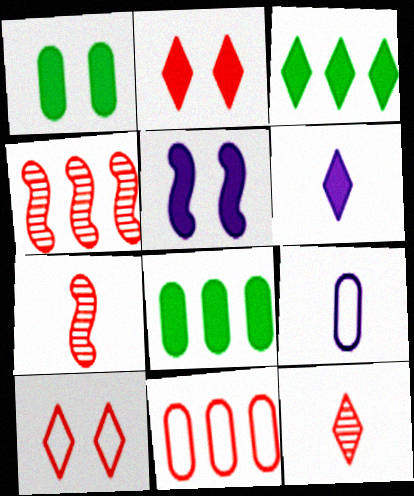[[1, 2, 5], 
[2, 3, 6], 
[2, 7, 11]]